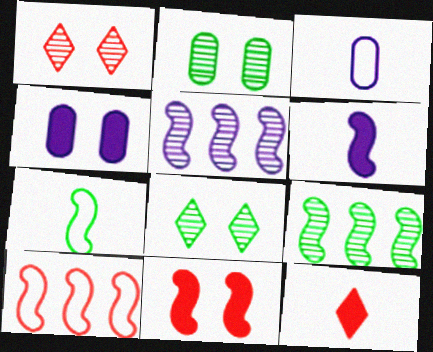[[5, 7, 11]]